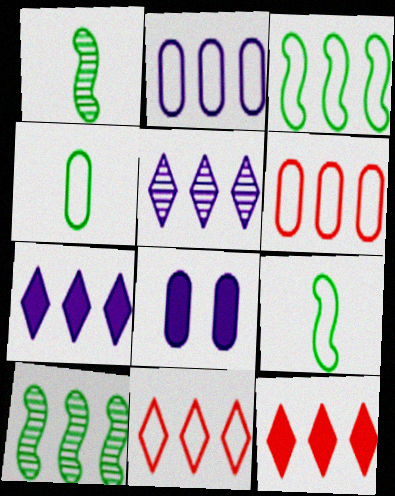[[1, 8, 11], 
[2, 3, 11], 
[2, 10, 12], 
[6, 7, 10]]